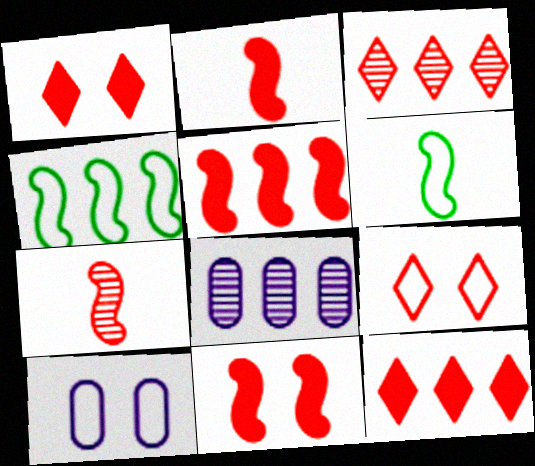[[1, 6, 8], 
[2, 5, 11], 
[4, 8, 12]]